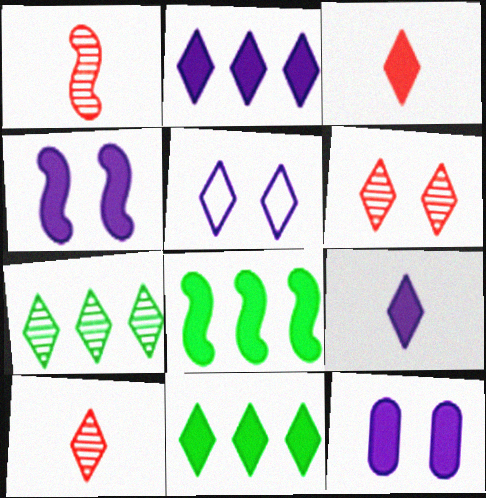[[3, 5, 7], 
[3, 8, 12], 
[5, 10, 11]]